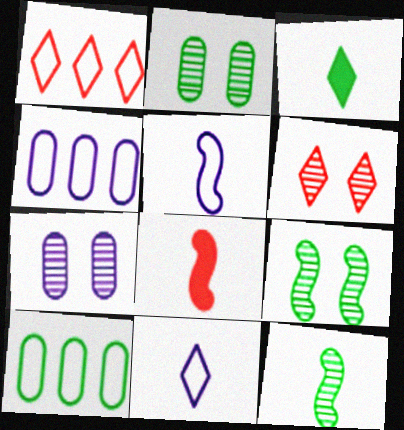[[3, 9, 10], 
[5, 8, 12], 
[6, 7, 9]]